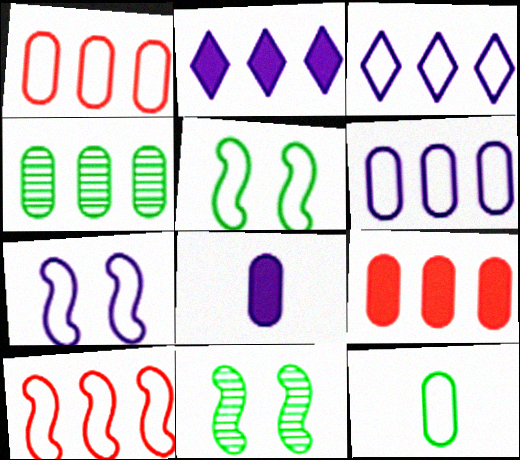[[2, 4, 10], 
[4, 6, 9]]